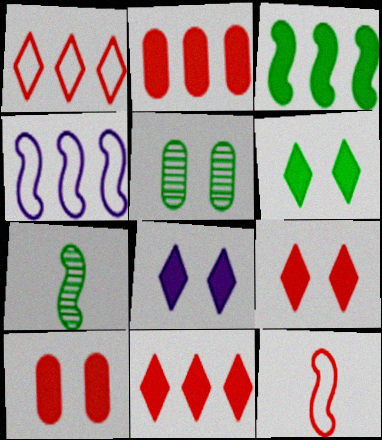[[6, 8, 9]]